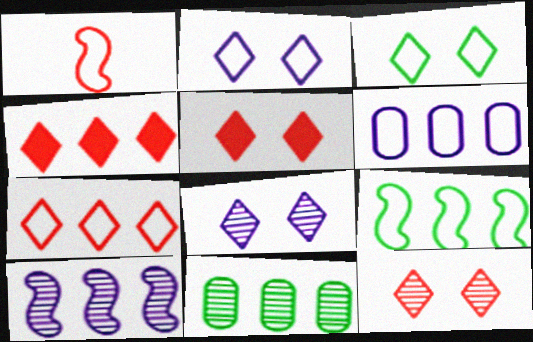[[1, 3, 6], 
[3, 5, 8], 
[6, 7, 9]]